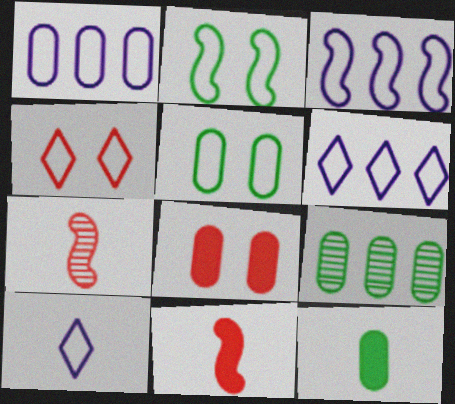[[1, 3, 6], 
[5, 9, 12], 
[7, 10, 12]]